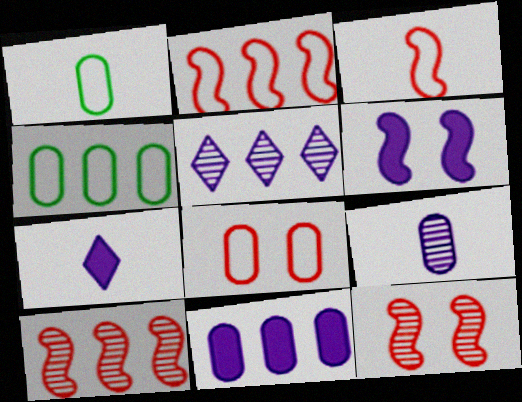[[4, 7, 12], 
[6, 7, 11]]